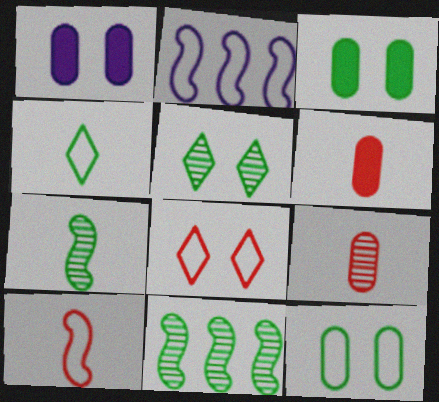[[2, 5, 6], 
[3, 4, 11]]